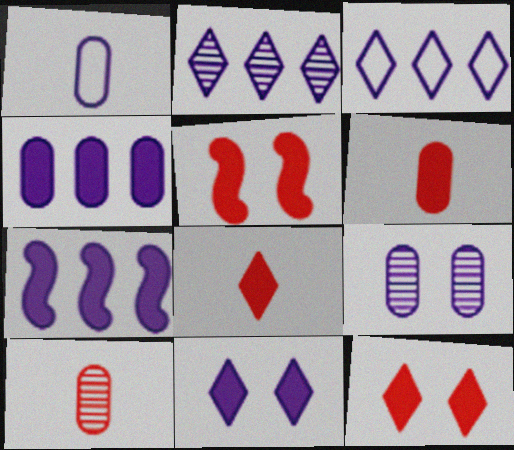[[1, 4, 9]]